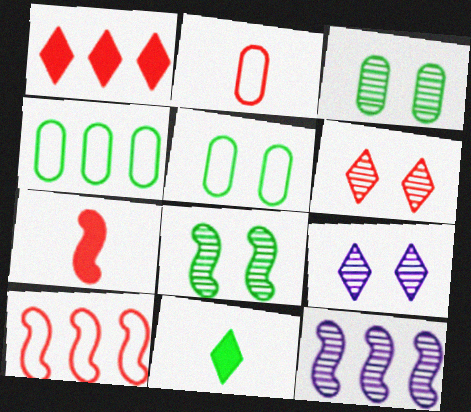[[1, 4, 12], 
[4, 7, 9], 
[4, 8, 11]]